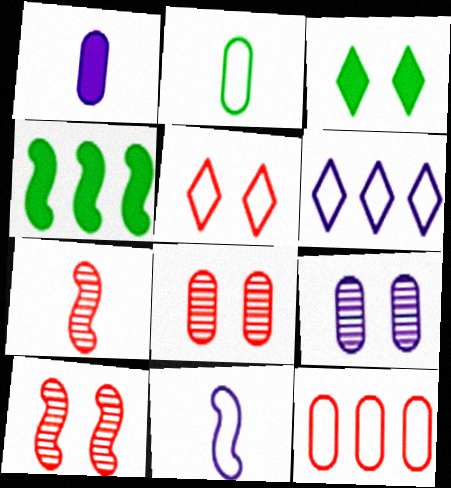[[4, 10, 11]]